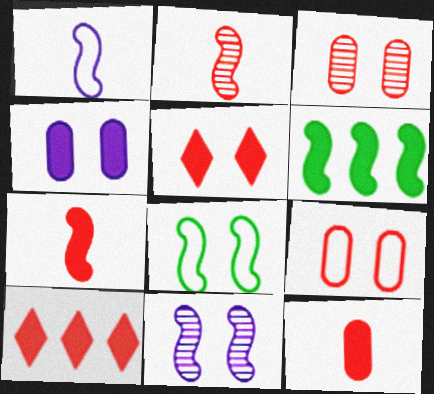[[2, 9, 10]]